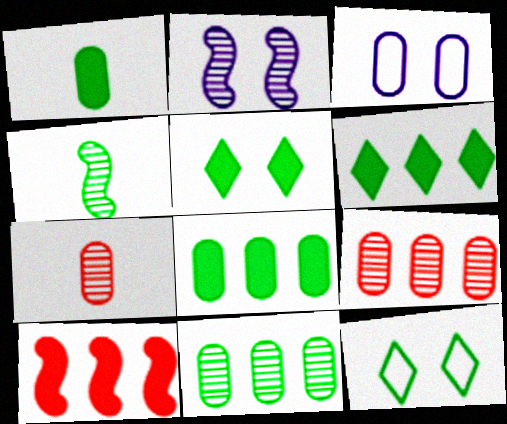[[1, 3, 9], 
[3, 7, 8], 
[4, 8, 12]]